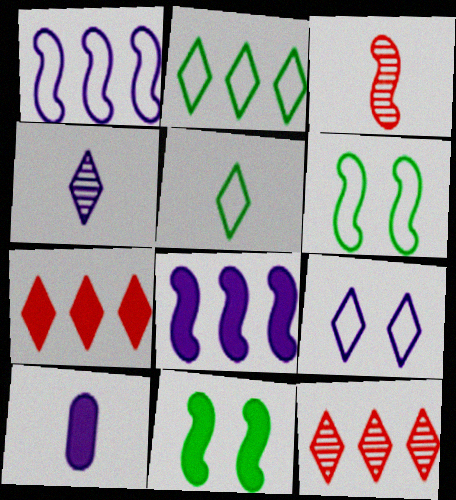[[1, 3, 11], 
[3, 5, 10], 
[3, 6, 8], 
[6, 10, 12], 
[7, 10, 11]]